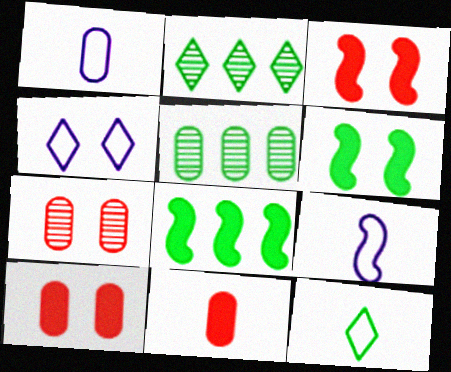[[1, 2, 3], 
[1, 5, 10], 
[2, 9, 10], 
[4, 6, 7], 
[5, 6, 12]]